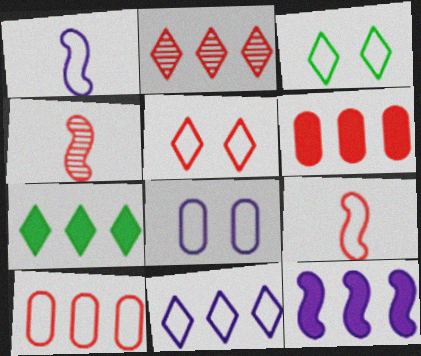[[1, 3, 10], 
[1, 8, 11], 
[2, 7, 11], 
[4, 5, 6], 
[4, 7, 8], 
[5, 9, 10], 
[6, 7, 12]]